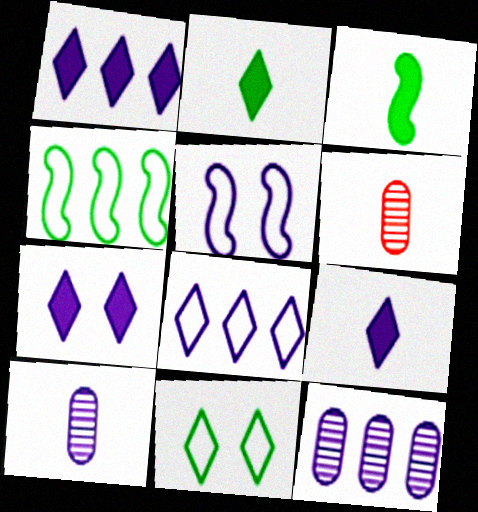[[1, 5, 10], 
[1, 7, 9], 
[4, 6, 7], 
[5, 9, 12]]